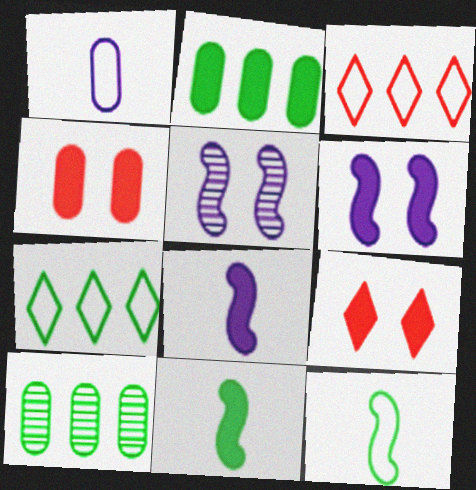[[1, 4, 10], 
[2, 8, 9]]